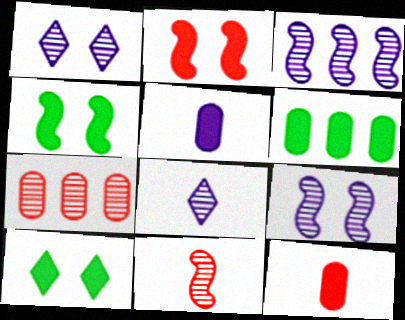[]